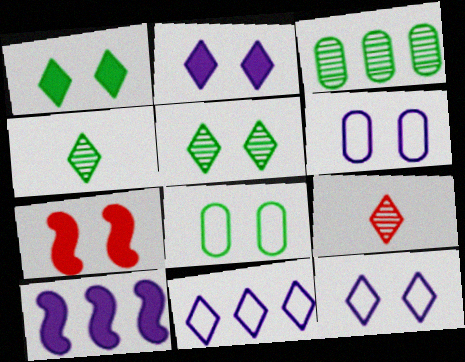[[1, 9, 11], 
[5, 6, 7], 
[8, 9, 10]]